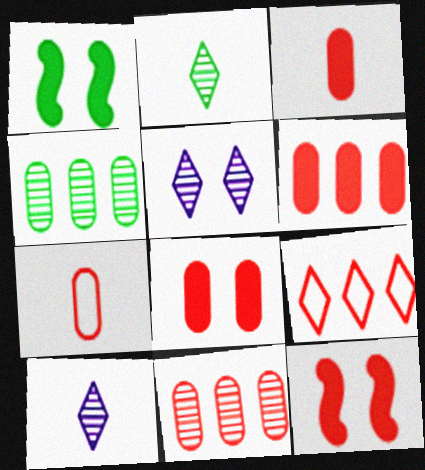[[3, 6, 8], 
[7, 8, 11]]